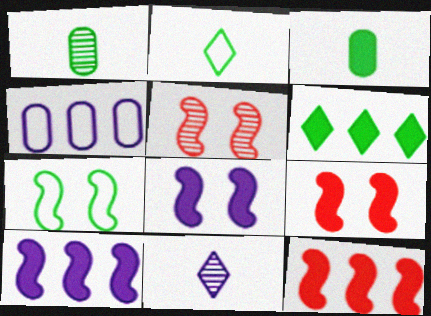[[1, 6, 7], 
[4, 8, 11], 
[5, 7, 8]]